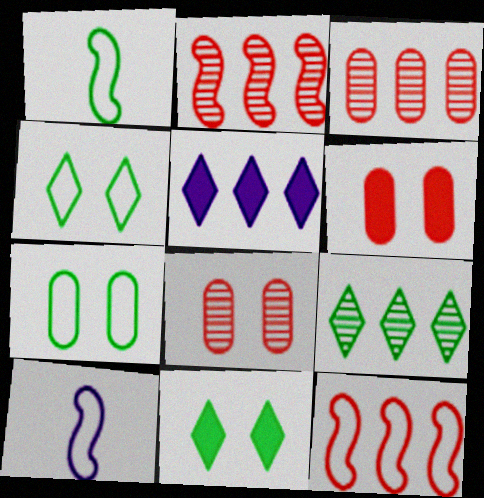[[1, 5, 8], 
[3, 10, 11], 
[6, 9, 10]]